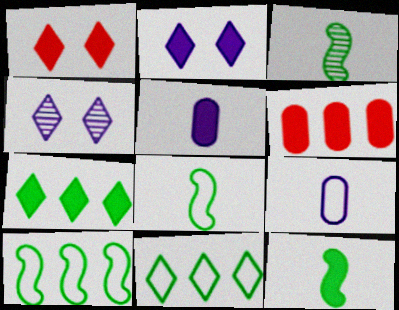[[2, 6, 12], 
[3, 8, 12], 
[4, 6, 8]]